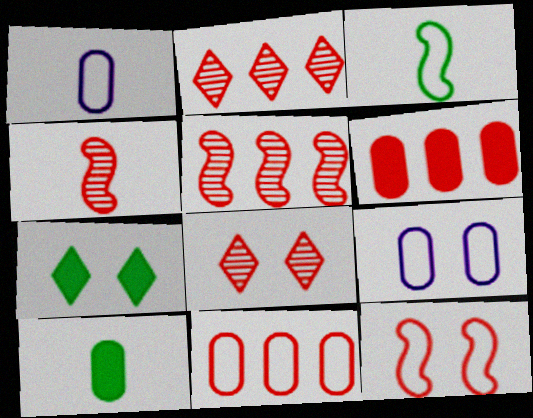[[1, 5, 7]]